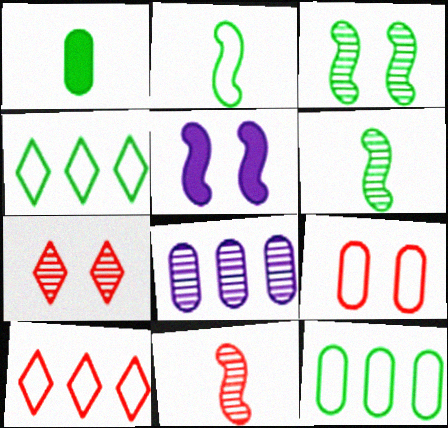[[1, 3, 4], 
[1, 8, 9], 
[6, 7, 8]]